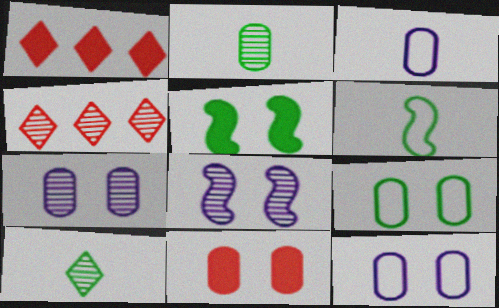[[1, 6, 7], 
[2, 4, 8], 
[3, 4, 5], 
[7, 9, 11]]